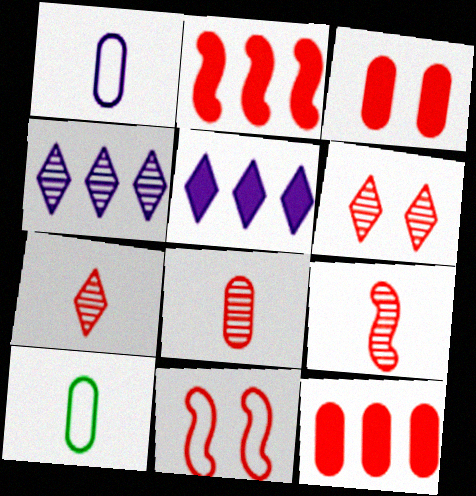[[2, 9, 11], 
[3, 6, 11], 
[7, 8, 9], 
[7, 11, 12]]